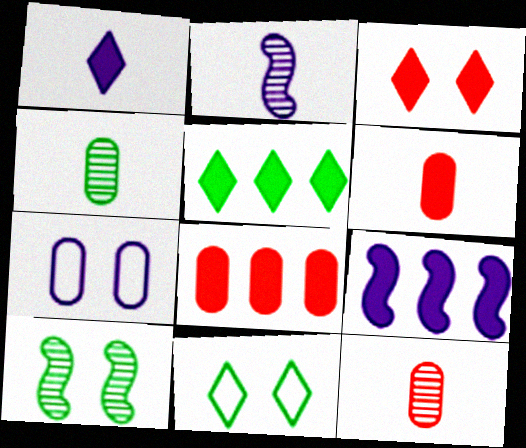[[1, 3, 5], 
[2, 8, 11], 
[3, 7, 10], 
[4, 7, 8], 
[5, 8, 9], 
[9, 11, 12]]